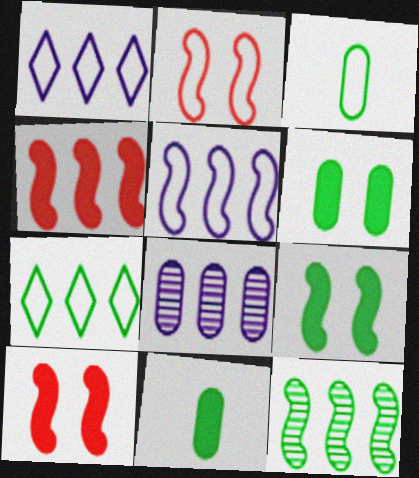[[1, 2, 3], 
[4, 5, 12], 
[4, 7, 8]]